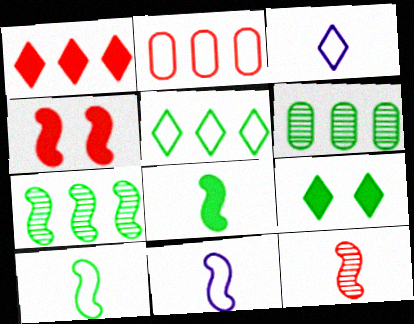[[3, 4, 6], 
[4, 7, 11], 
[6, 9, 10], 
[8, 11, 12]]